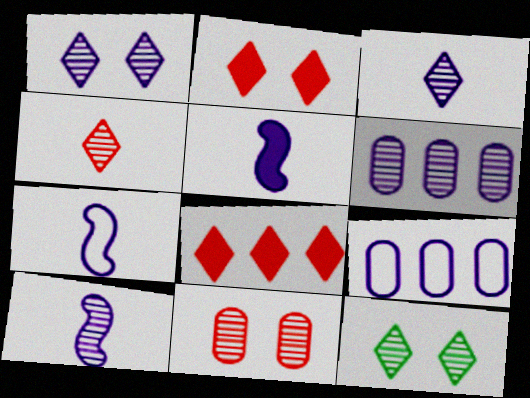[[1, 5, 9], 
[1, 6, 10], 
[5, 7, 10]]